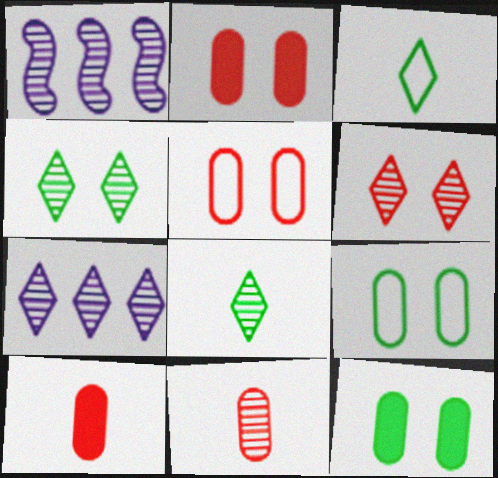[[1, 2, 3], 
[1, 4, 11], 
[6, 7, 8]]